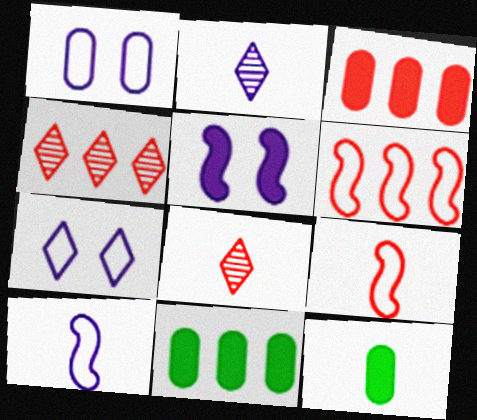[[2, 9, 12], 
[3, 4, 6], 
[8, 10, 12]]